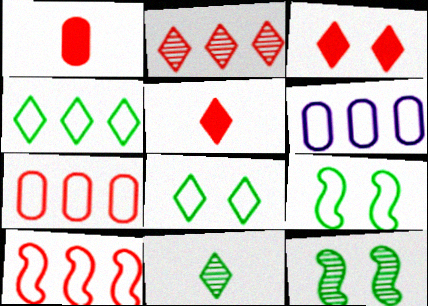[[4, 6, 10], 
[5, 6, 12]]